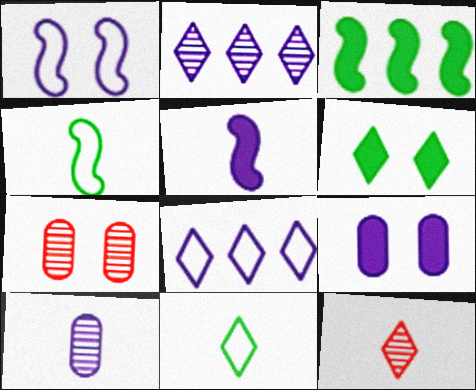[[1, 6, 7], 
[6, 8, 12]]